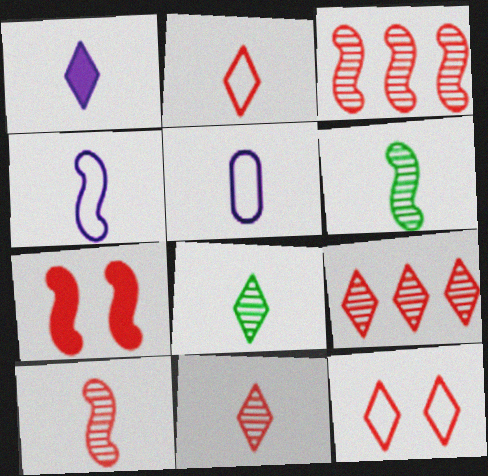[[1, 2, 8]]